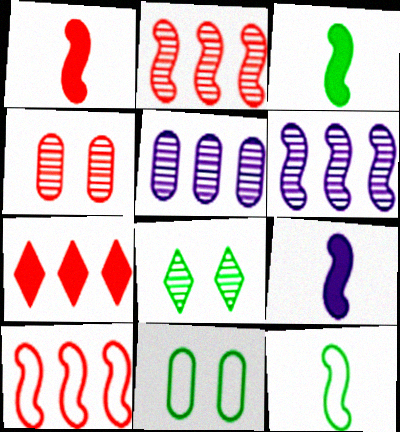[[1, 3, 9]]